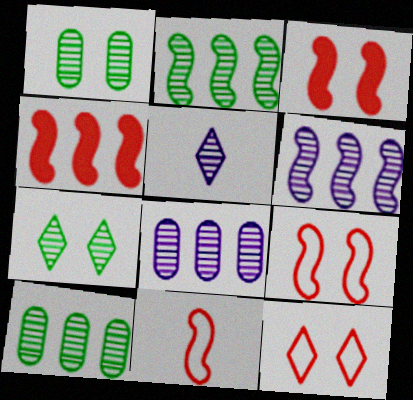[]